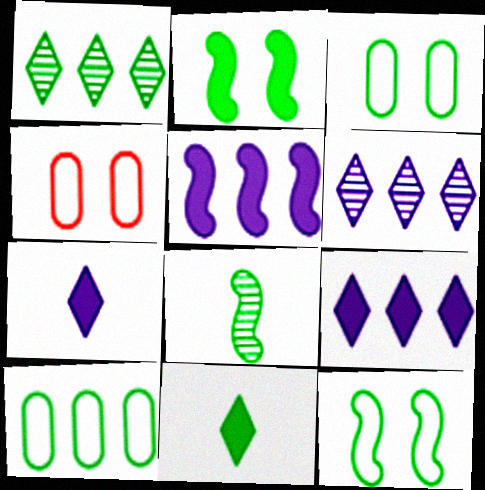[[4, 8, 9]]